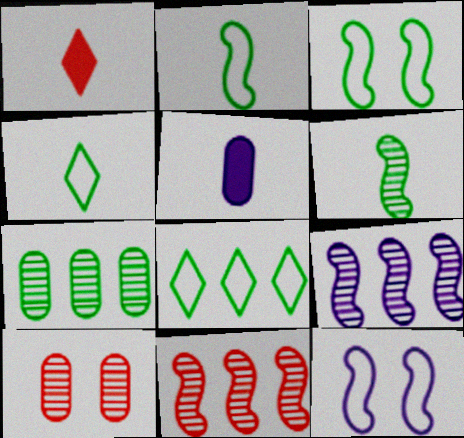[[1, 7, 12]]